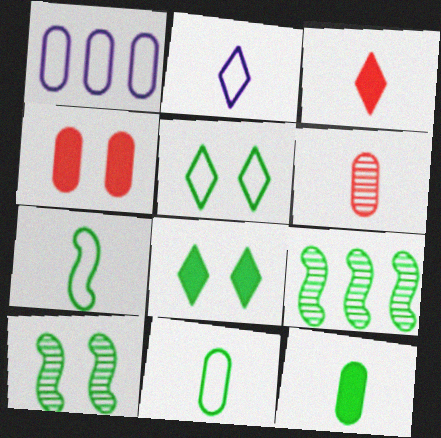[[1, 3, 10], 
[2, 4, 9], 
[5, 9, 12], 
[8, 9, 11]]